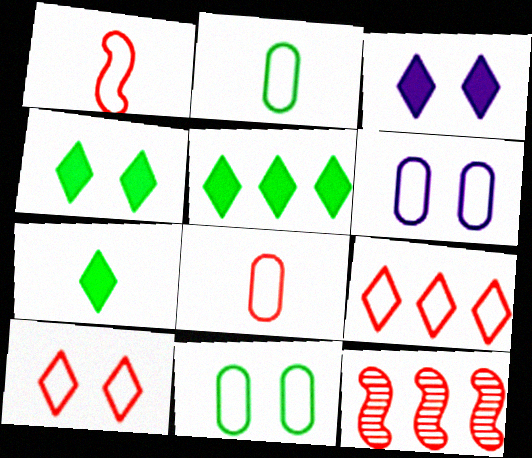[[2, 3, 12], 
[4, 5, 7], 
[6, 7, 12]]